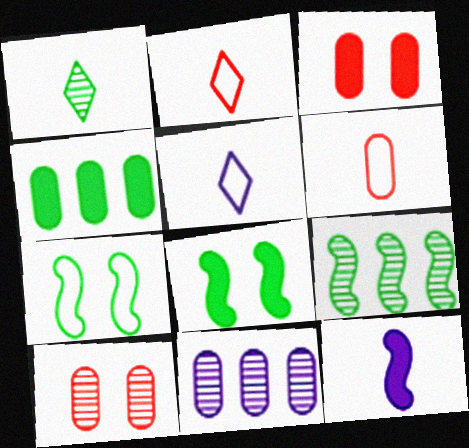[[1, 4, 7], 
[1, 6, 12], 
[2, 8, 11], 
[3, 5, 9]]